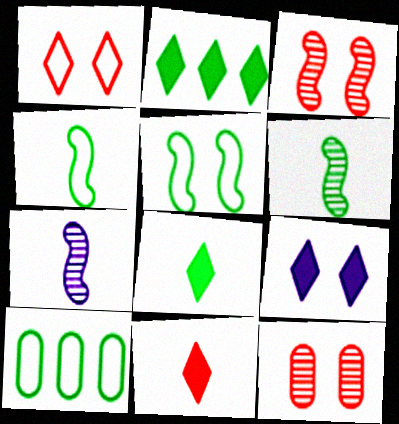[[2, 9, 11], 
[5, 9, 12]]